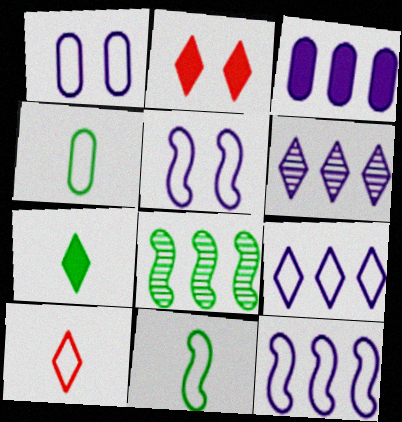[[3, 6, 12]]